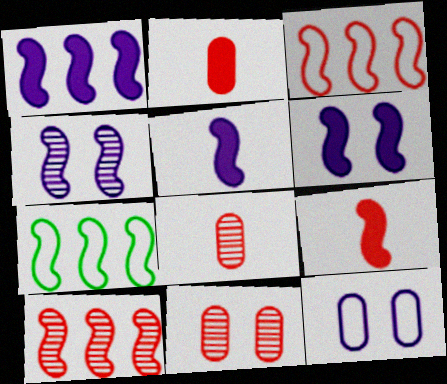[[1, 5, 6], 
[1, 7, 10], 
[4, 7, 9]]